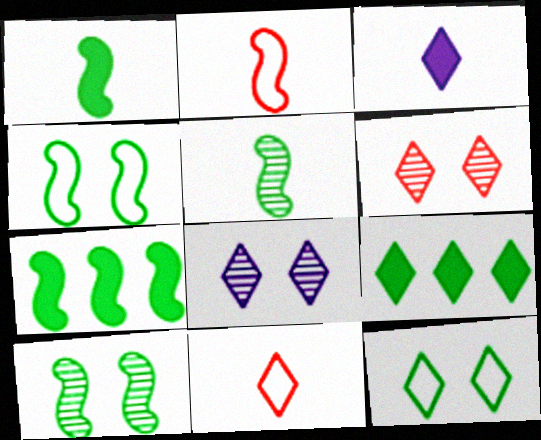[[4, 5, 7], 
[8, 9, 11]]